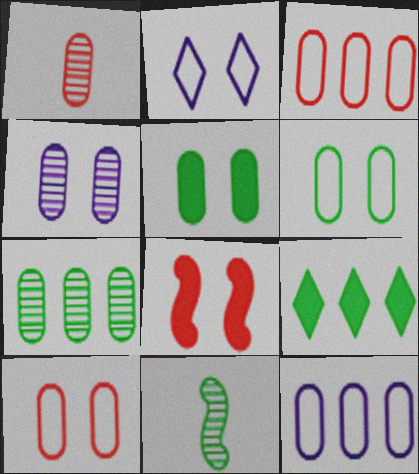[[1, 4, 7], 
[1, 5, 12], 
[4, 5, 10], 
[6, 9, 11]]